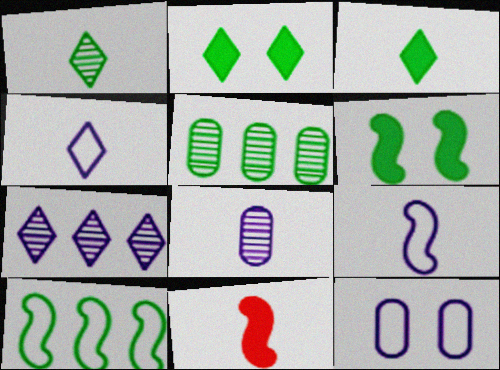[]